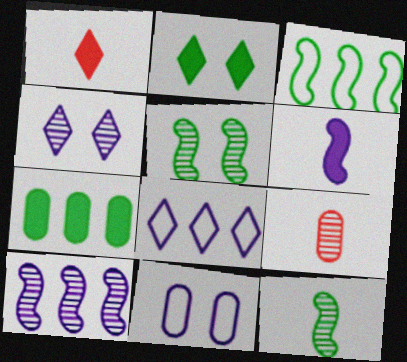[[7, 9, 11]]